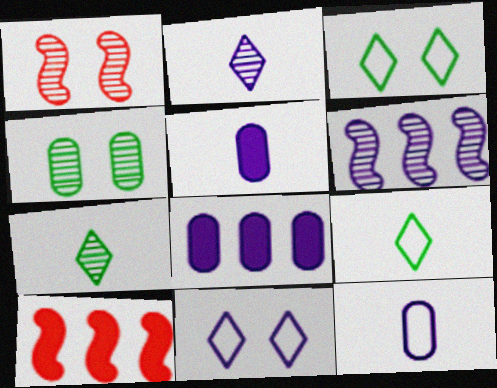[[1, 8, 9], 
[5, 6, 11]]